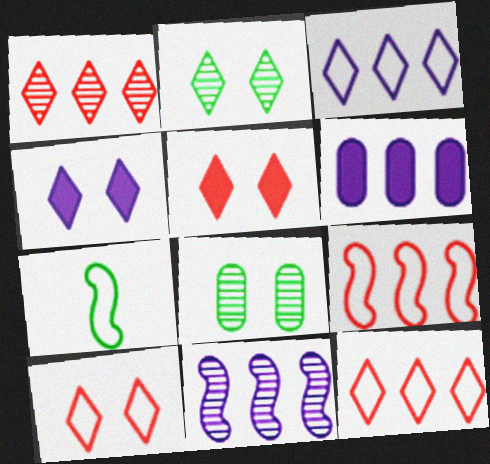[[2, 4, 10], 
[3, 6, 11]]